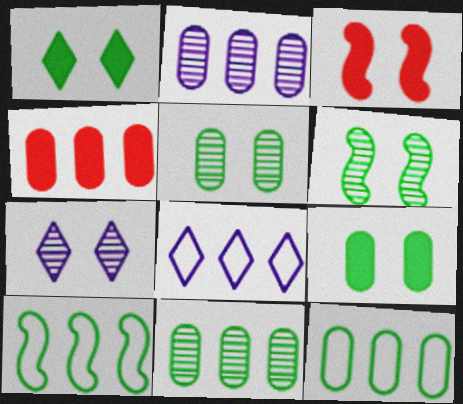[[2, 4, 12]]